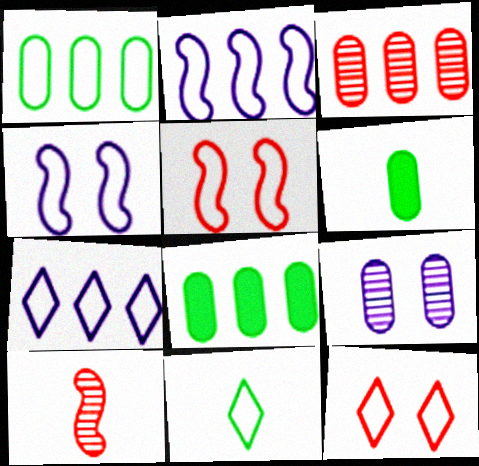[[7, 11, 12]]